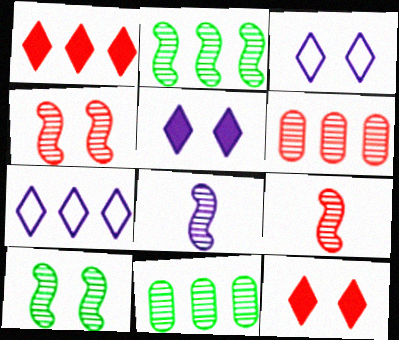[[2, 4, 8]]